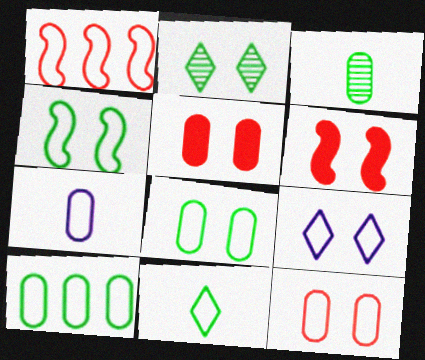[[4, 9, 12], 
[4, 10, 11], 
[7, 10, 12]]